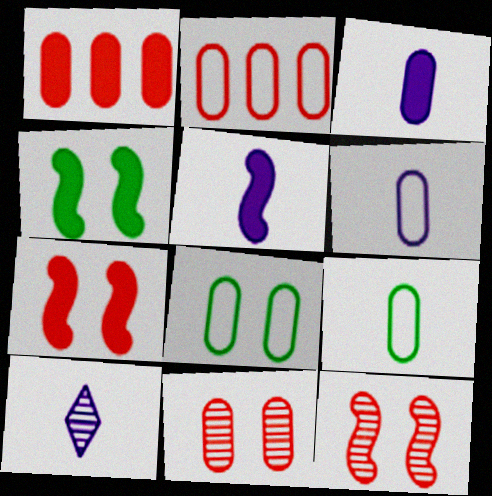[[2, 4, 10], 
[2, 6, 8], 
[5, 6, 10]]